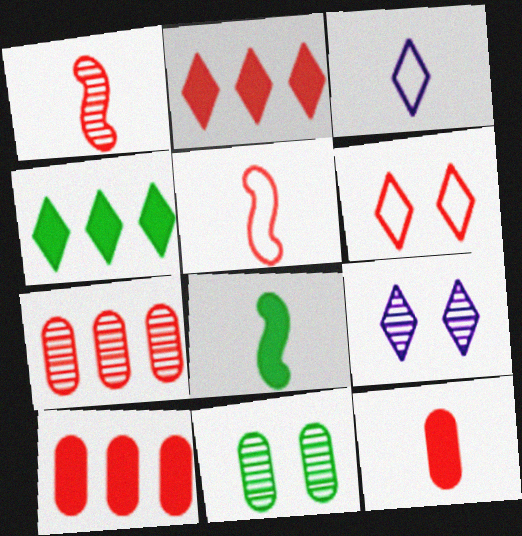[[1, 6, 10]]